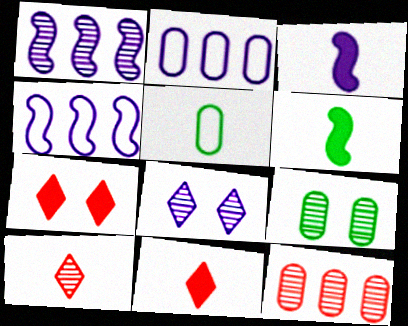[[1, 5, 7], 
[1, 9, 10], 
[2, 3, 8], 
[3, 5, 10], 
[4, 9, 11]]